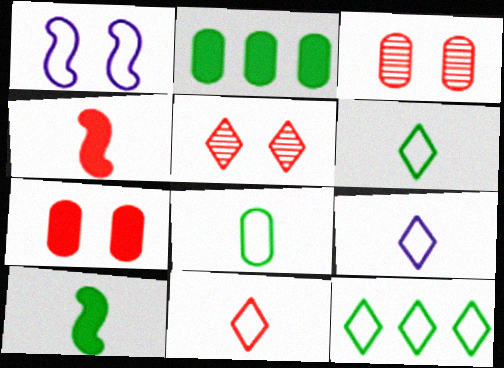[[6, 9, 11]]